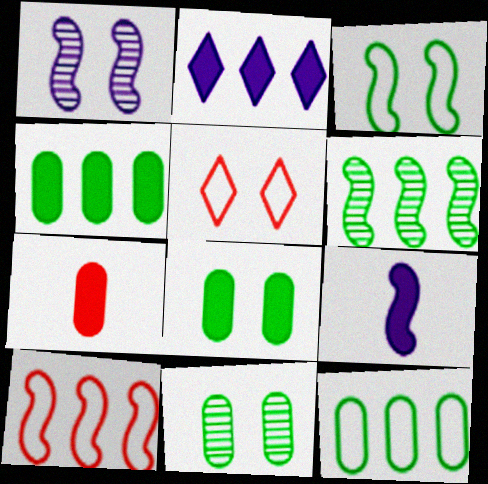[[1, 5, 8]]